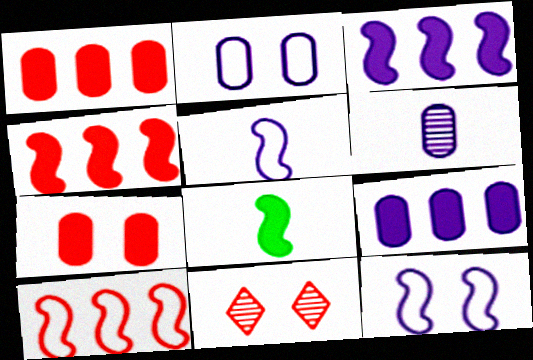[[2, 6, 9]]